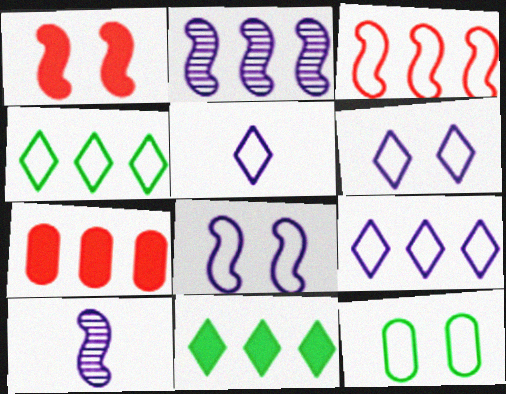[[2, 4, 7], 
[3, 5, 12], 
[5, 6, 9]]